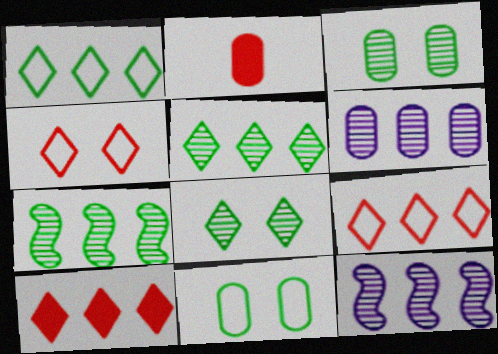[[2, 6, 11]]